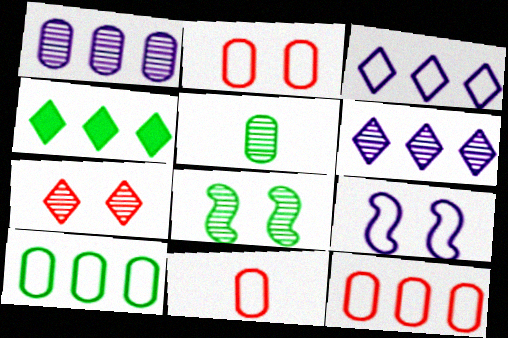[[2, 11, 12]]